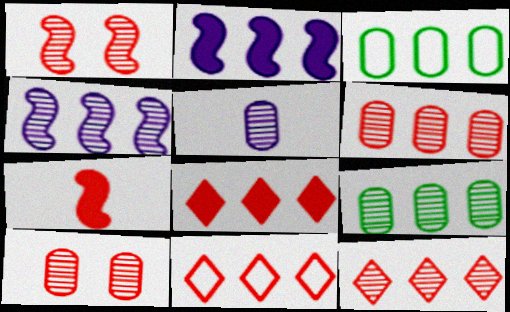[[2, 3, 12], 
[2, 9, 11], 
[3, 4, 8], 
[4, 9, 12], 
[5, 9, 10], 
[7, 10, 11], 
[8, 11, 12]]